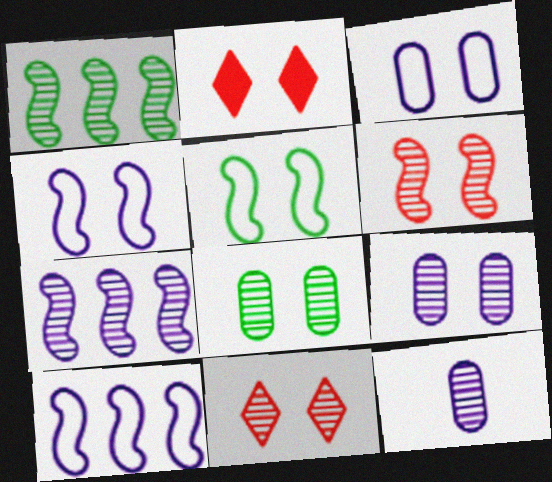[[1, 11, 12], 
[2, 4, 8], 
[2, 5, 9]]